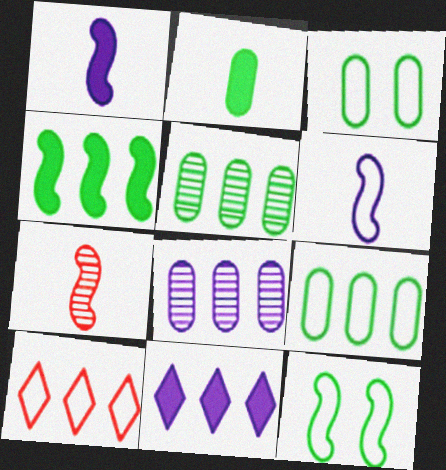[[2, 3, 5], 
[3, 6, 10], 
[3, 7, 11], 
[4, 8, 10]]